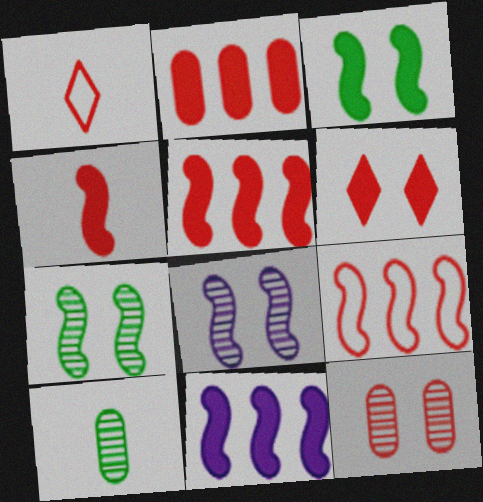[[1, 5, 12], 
[2, 4, 6], 
[3, 4, 11]]